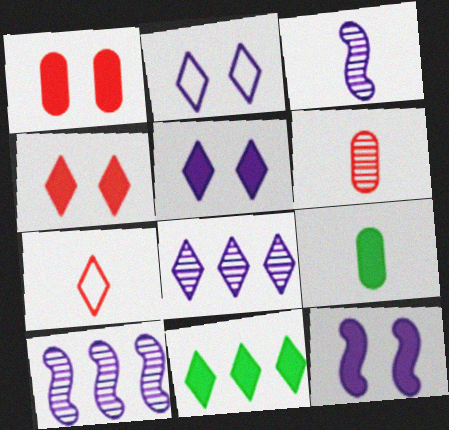[[3, 7, 9]]